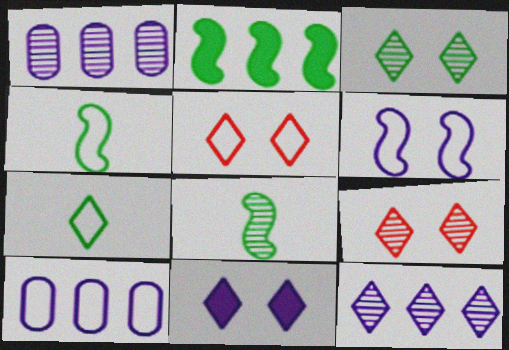[[1, 8, 9], 
[3, 5, 11], 
[4, 5, 10]]